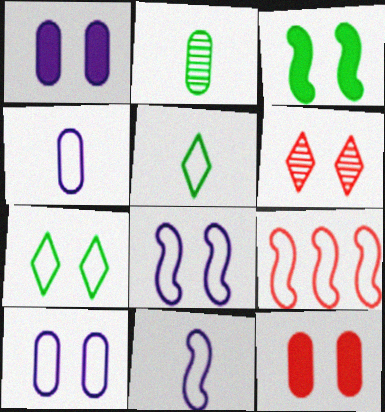[[3, 6, 10], 
[4, 7, 9], 
[5, 9, 10]]